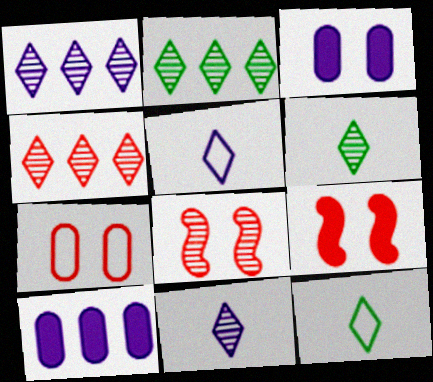[[1, 2, 4], 
[8, 10, 12]]